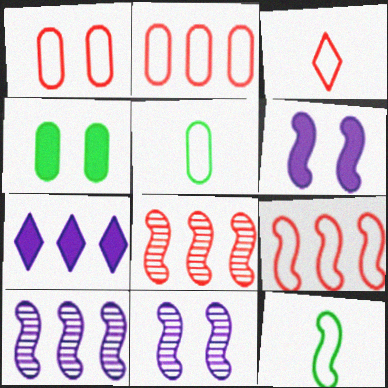[[1, 3, 9], 
[3, 4, 10], 
[6, 8, 12]]